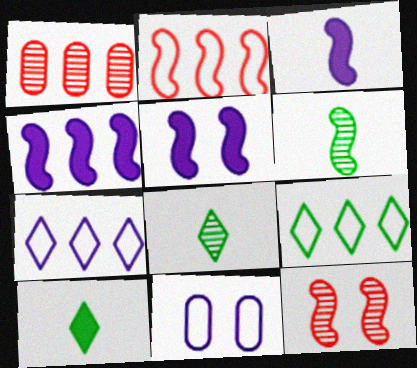[[1, 4, 9], 
[2, 5, 6], 
[3, 4, 5]]